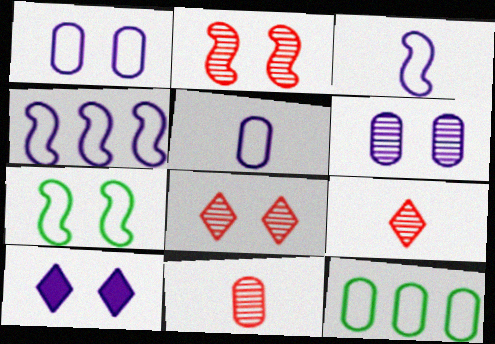[]